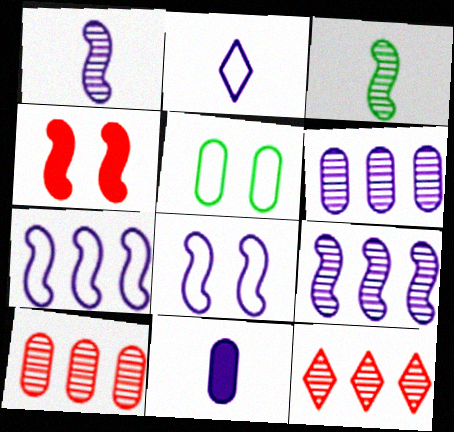[[1, 2, 11], 
[3, 4, 7], 
[5, 10, 11]]